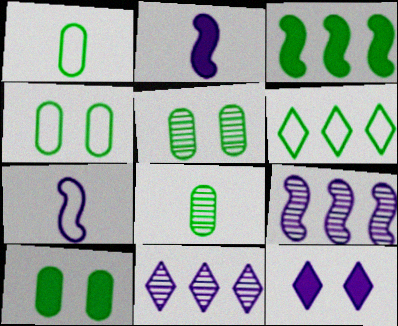[[4, 5, 10]]